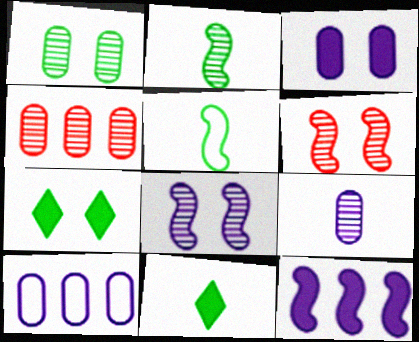[[1, 4, 9], 
[3, 9, 10], 
[5, 6, 12], 
[6, 10, 11]]